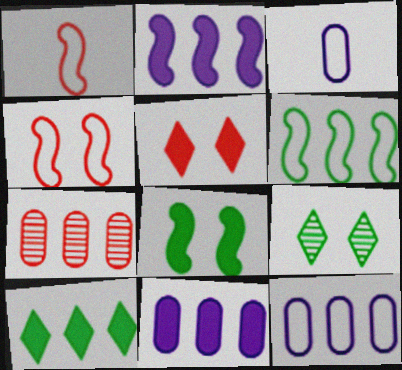[[1, 5, 7], 
[1, 9, 11]]